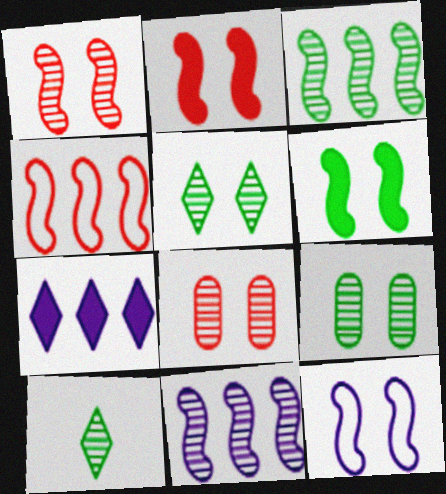[[1, 6, 12], 
[3, 9, 10], 
[8, 10, 11]]